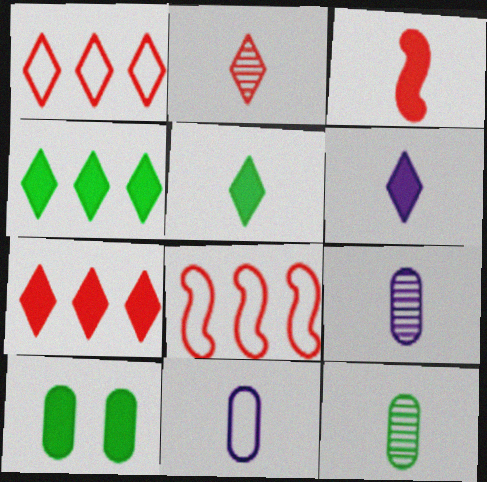[]